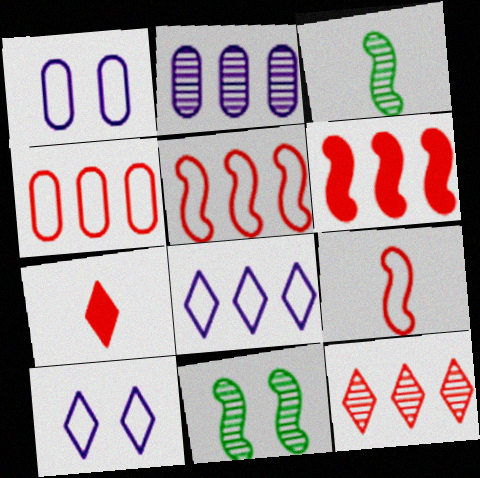[[4, 6, 12]]